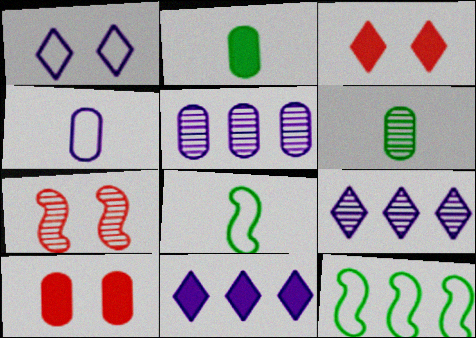[[3, 5, 8], 
[6, 7, 9], 
[8, 9, 10]]